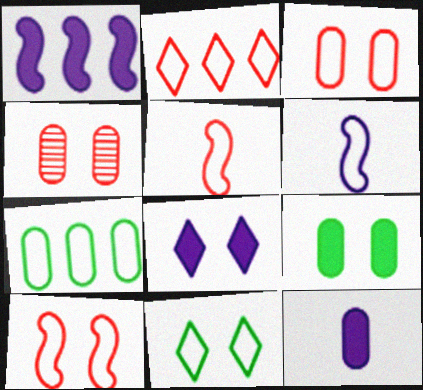[[1, 8, 12], 
[2, 3, 5], 
[4, 7, 12]]